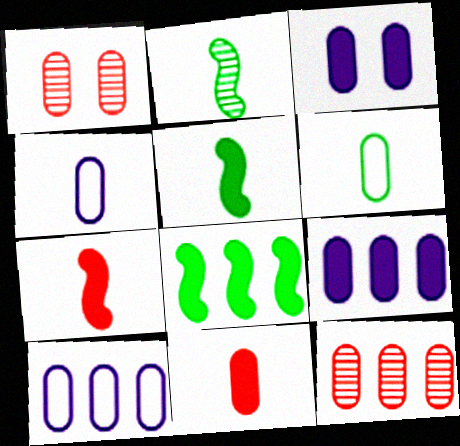[[1, 6, 9], 
[3, 6, 12]]